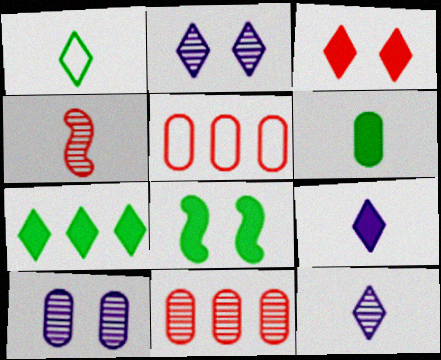[[3, 4, 5], 
[3, 7, 9], 
[5, 6, 10], 
[5, 8, 12], 
[6, 7, 8]]